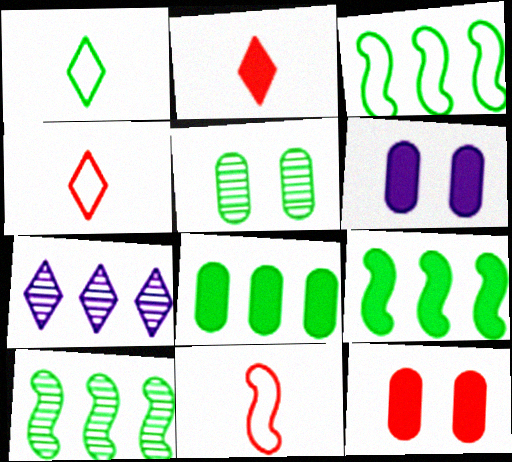[[1, 5, 9], 
[2, 6, 9], 
[3, 9, 10], 
[4, 6, 10]]